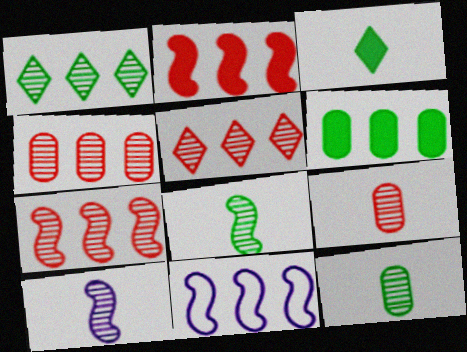[[4, 5, 7], 
[5, 6, 11]]